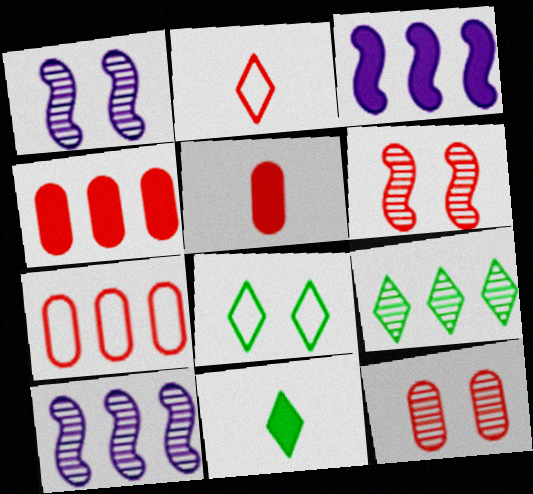[[1, 7, 11], 
[2, 4, 6], 
[3, 7, 9], 
[5, 7, 12], 
[5, 8, 10], 
[8, 9, 11]]